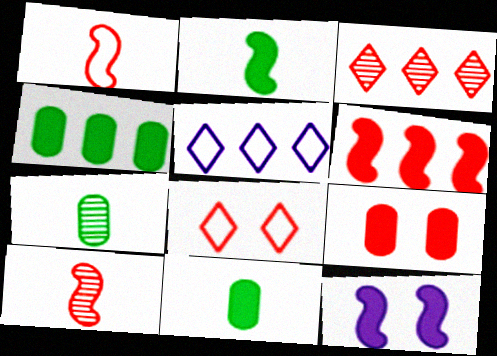[[1, 3, 9], 
[2, 6, 12]]